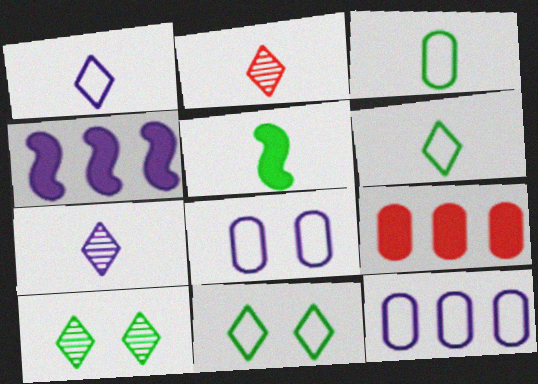[[4, 7, 8]]